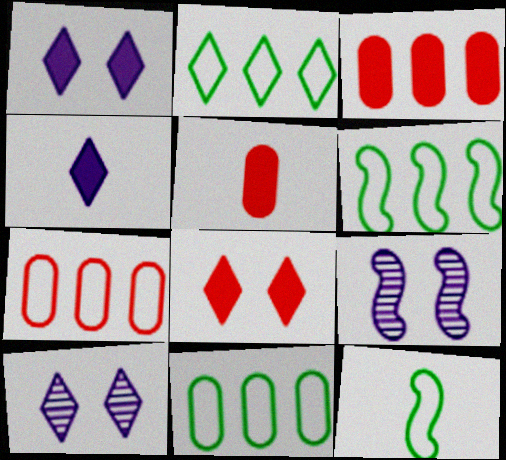[[2, 5, 9], 
[2, 6, 11], 
[3, 10, 12], 
[5, 6, 10]]